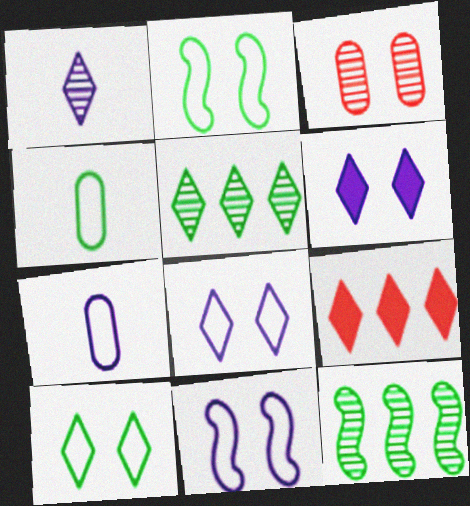[[1, 3, 12], 
[1, 9, 10], 
[2, 3, 6]]